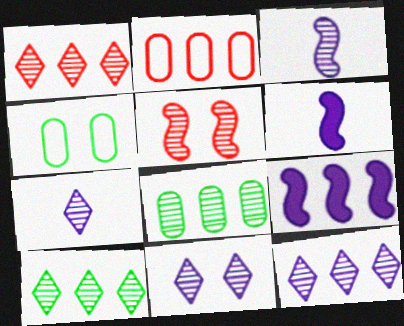[[1, 4, 6], 
[1, 10, 12], 
[2, 9, 10], 
[5, 7, 8], 
[7, 11, 12]]